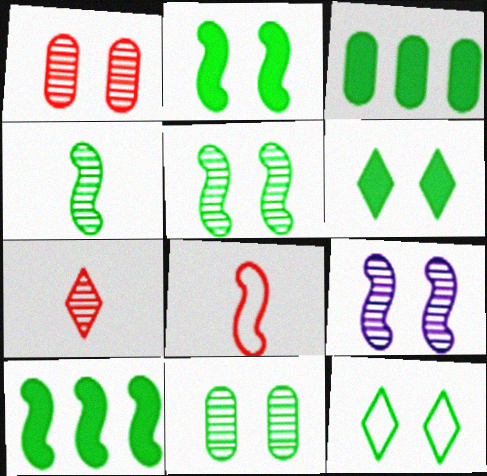[[2, 11, 12], 
[3, 4, 12], 
[8, 9, 10]]